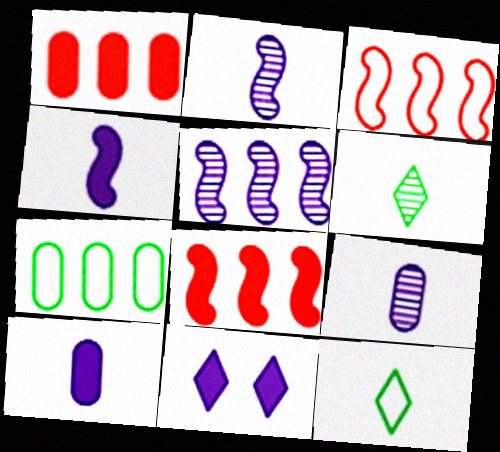[]